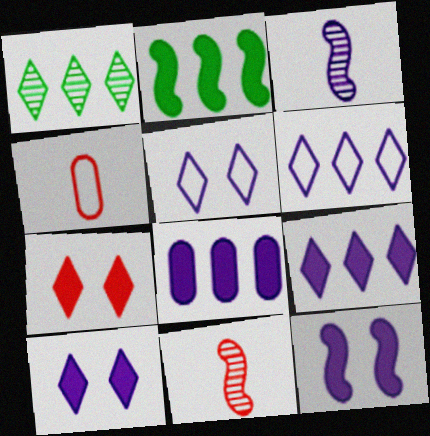[[1, 4, 12], 
[3, 5, 8]]